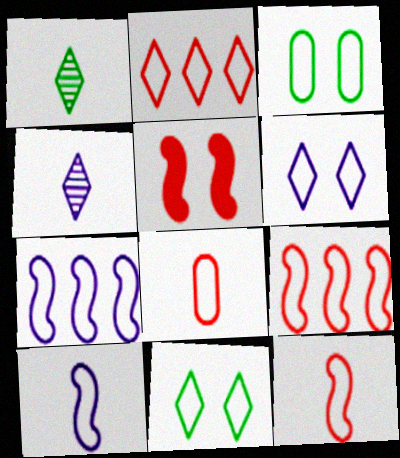[[2, 3, 10], 
[7, 8, 11]]